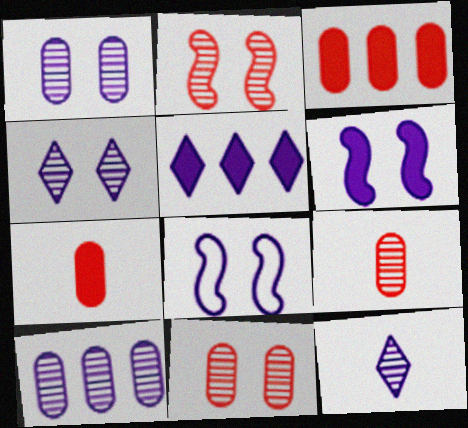[]